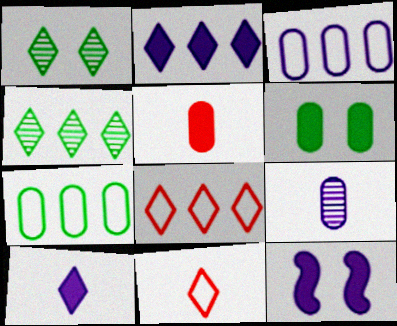[[1, 2, 11], 
[1, 8, 10], 
[2, 4, 8]]